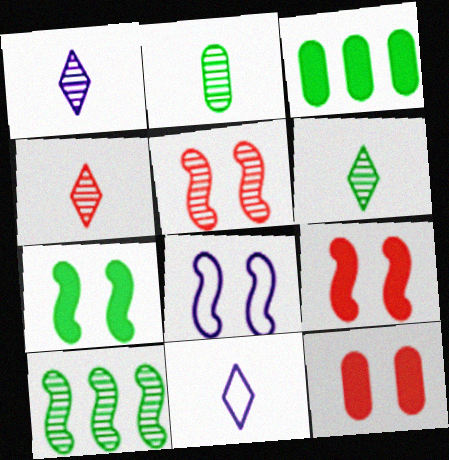[[1, 4, 6], 
[3, 4, 8], 
[3, 5, 11], 
[5, 7, 8], 
[10, 11, 12]]